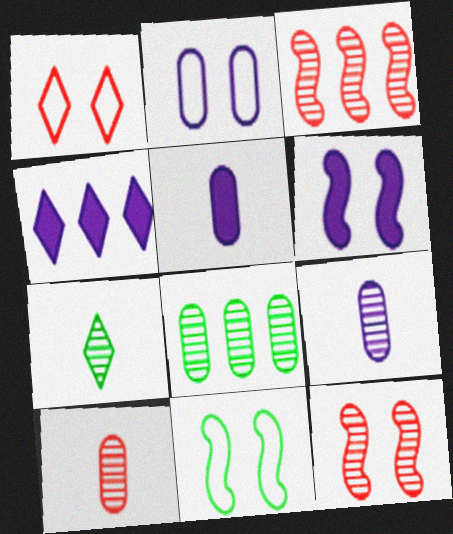[[1, 2, 11], 
[1, 4, 7], 
[4, 5, 6], 
[4, 10, 11], 
[6, 11, 12]]